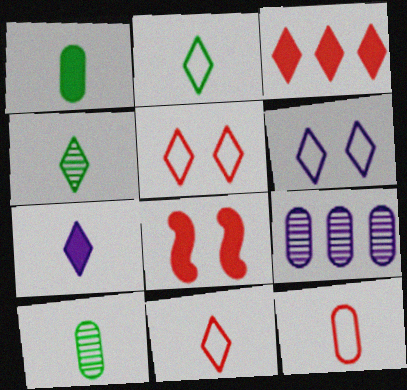[[2, 8, 9], 
[3, 4, 6], 
[4, 7, 11]]